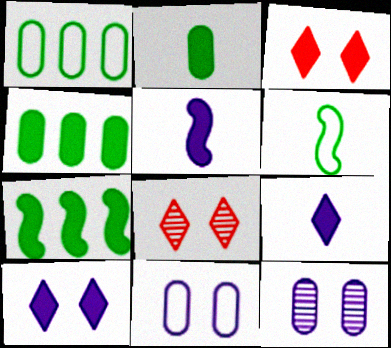[[1, 5, 8], 
[3, 4, 5]]